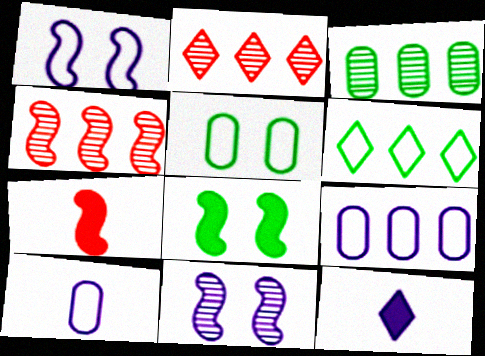[[2, 8, 10], 
[4, 5, 12], 
[9, 11, 12]]